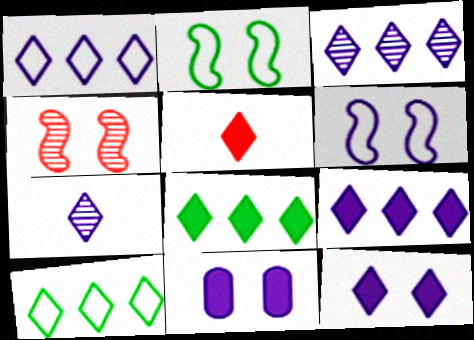[[1, 3, 9], 
[1, 7, 12], 
[5, 8, 12]]